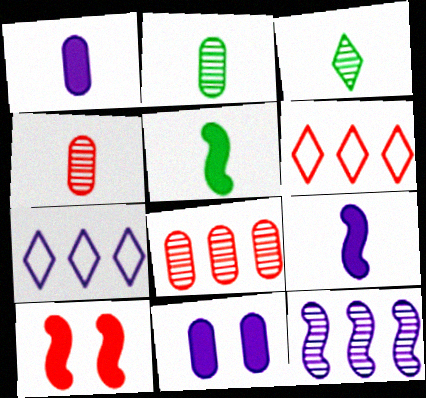[[2, 7, 10], 
[4, 6, 10]]